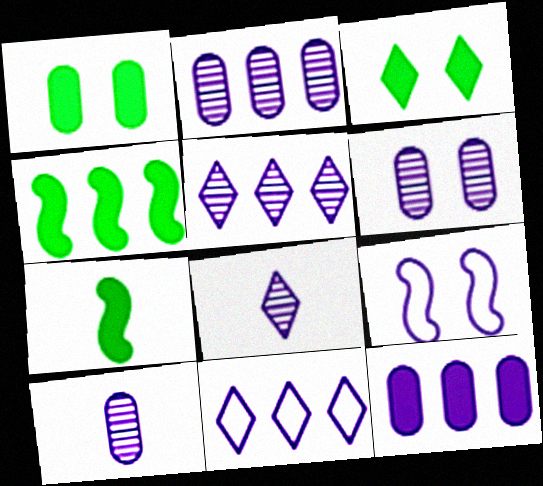[[2, 6, 10], 
[8, 9, 12]]